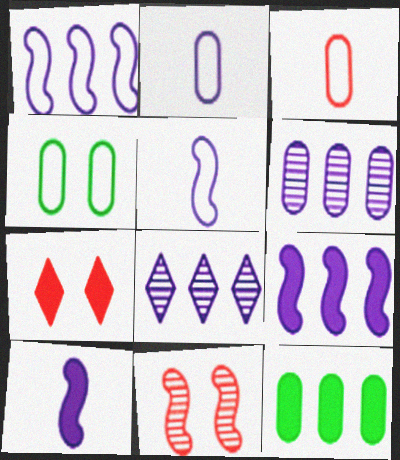[[7, 10, 12]]